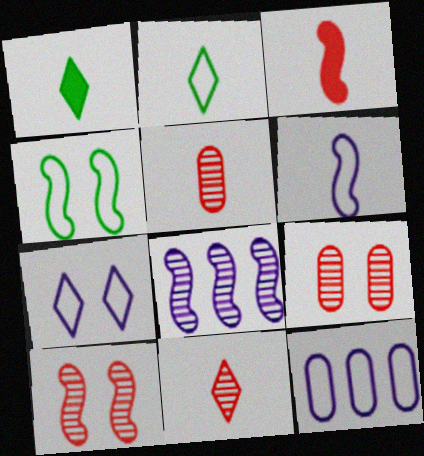[[1, 5, 6], 
[1, 10, 12], 
[3, 4, 8], 
[6, 7, 12]]